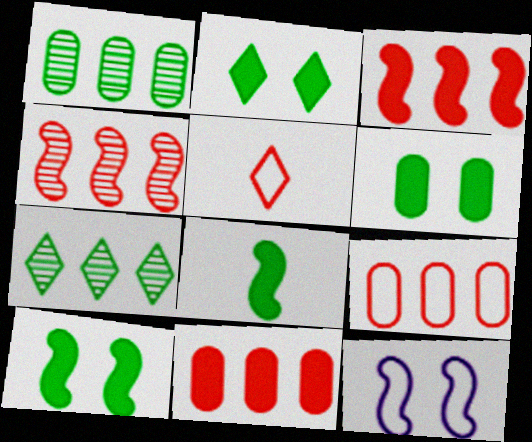[[2, 6, 10], 
[4, 8, 12]]